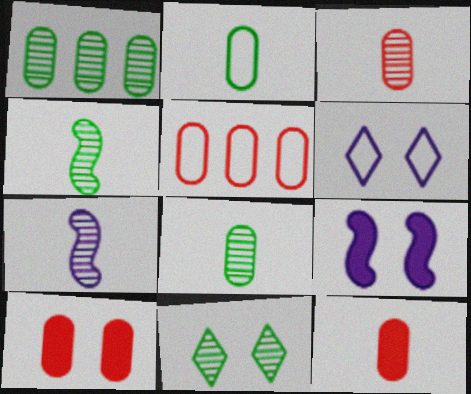[[1, 4, 11], 
[3, 5, 10]]